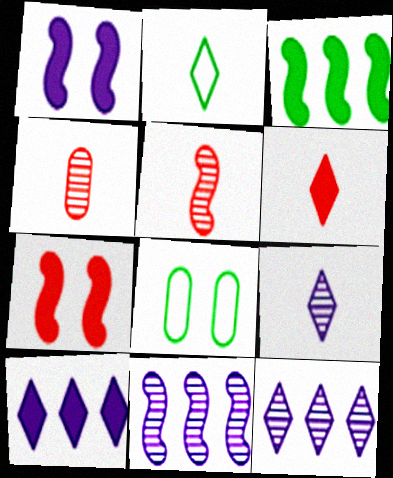[[2, 6, 9], 
[5, 8, 10], 
[6, 8, 11]]